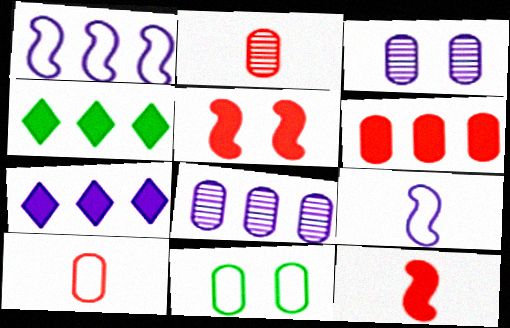[[1, 7, 8], 
[3, 7, 9]]